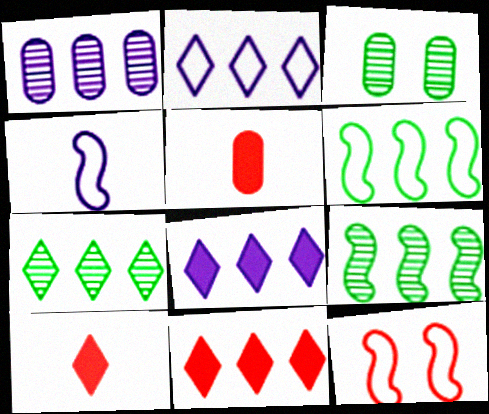[[1, 6, 11], 
[2, 7, 11], 
[3, 4, 11], 
[4, 6, 12]]